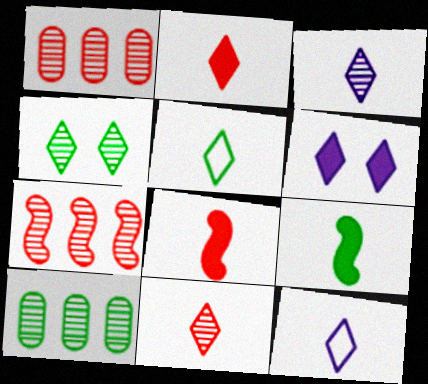[[2, 3, 5]]